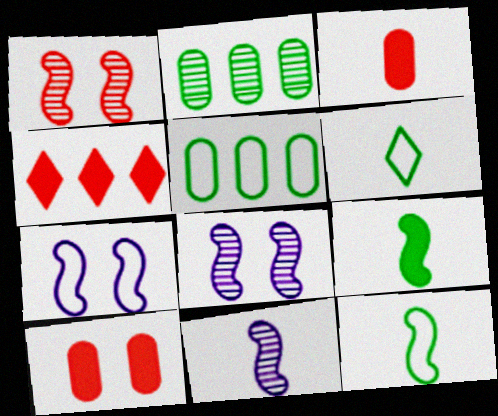[[3, 6, 11]]